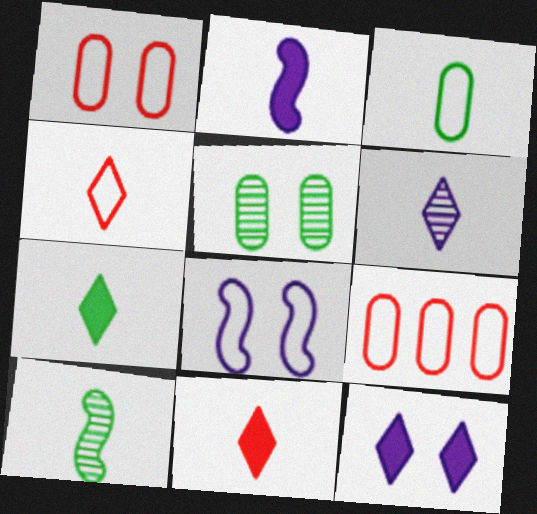[[3, 7, 10], 
[4, 6, 7], 
[9, 10, 12]]